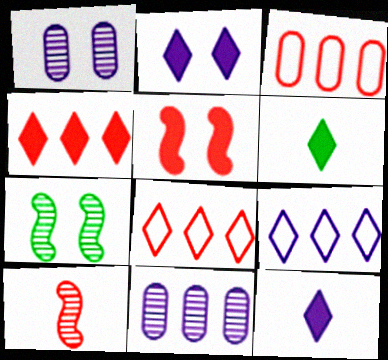[[2, 4, 6], 
[3, 7, 12]]